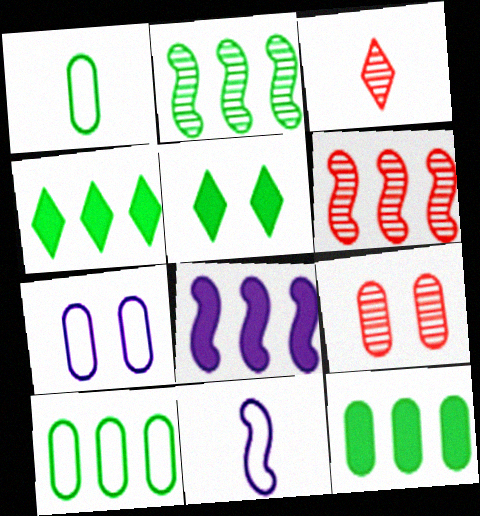[[1, 2, 5], 
[2, 4, 10], 
[3, 6, 9], 
[4, 9, 11]]